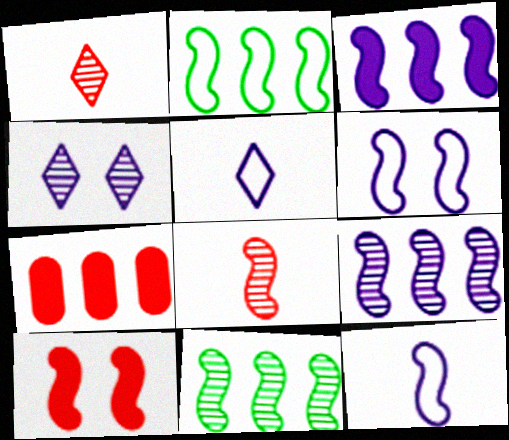[[10, 11, 12]]